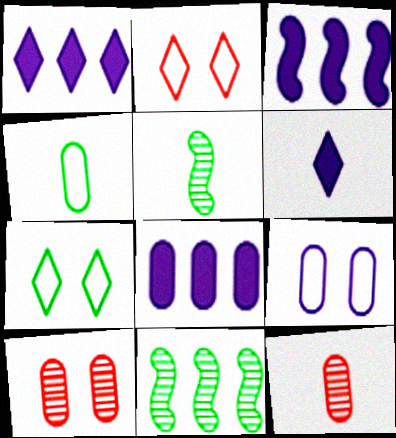[[1, 3, 8], 
[2, 5, 8], 
[3, 7, 12], 
[4, 8, 10]]